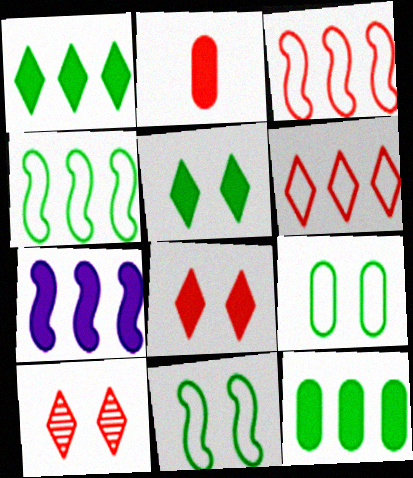[[2, 3, 10], 
[2, 5, 7]]